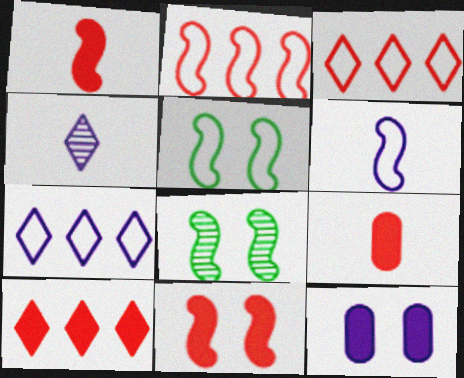[[2, 5, 6], 
[7, 8, 9], 
[9, 10, 11]]